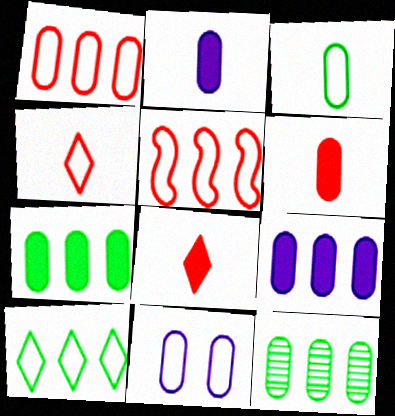[[1, 3, 11], 
[1, 9, 12], 
[6, 11, 12]]